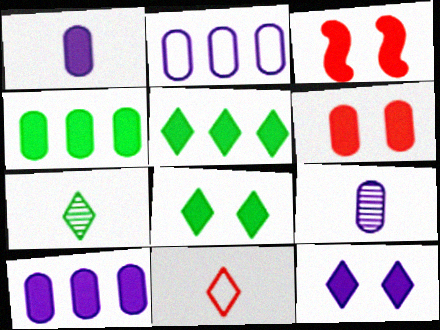[[1, 3, 5], 
[1, 4, 6], 
[2, 3, 7]]